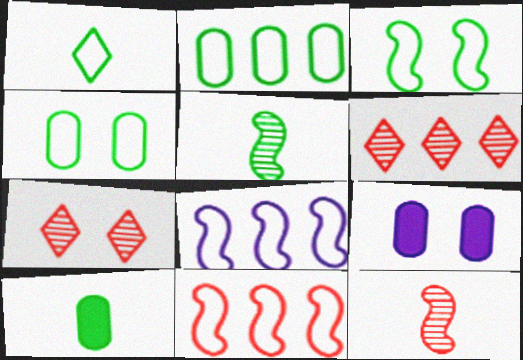[[1, 2, 3], 
[1, 5, 10], 
[3, 7, 9], 
[7, 8, 10]]